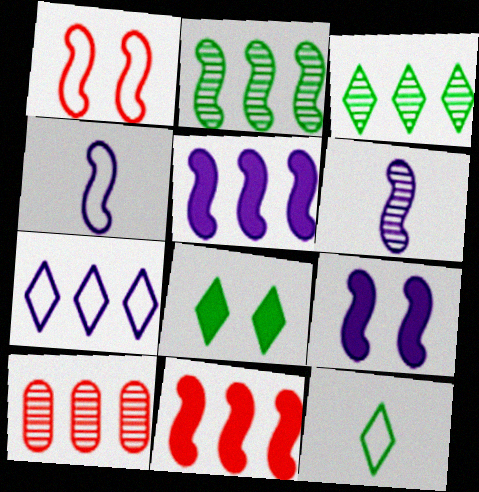[[3, 8, 12], 
[4, 8, 10], 
[9, 10, 12]]